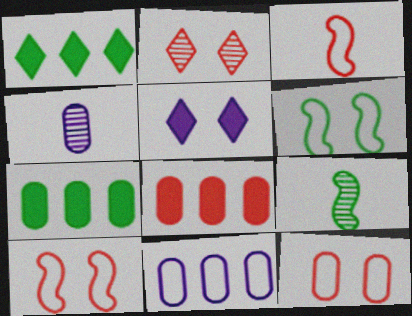[[1, 4, 10], 
[2, 3, 8], 
[4, 7, 12]]